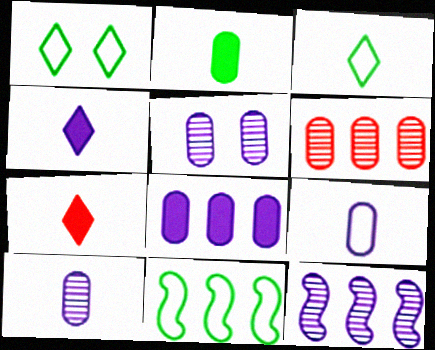[[5, 7, 11], 
[5, 8, 9]]